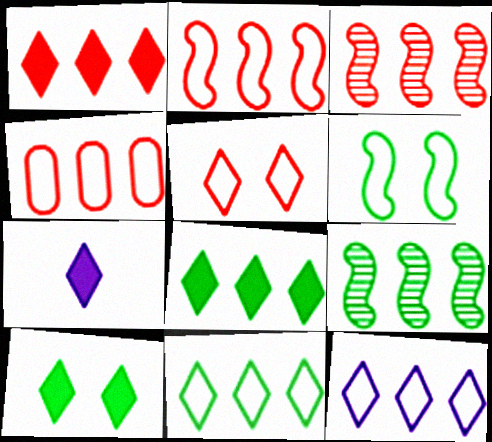[[1, 3, 4], 
[1, 7, 10]]